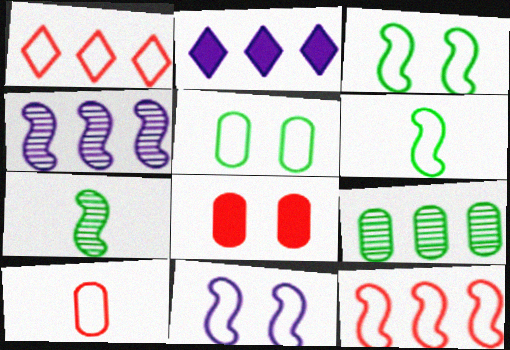[[2, 9, 12], 
[6, 11, 12]]